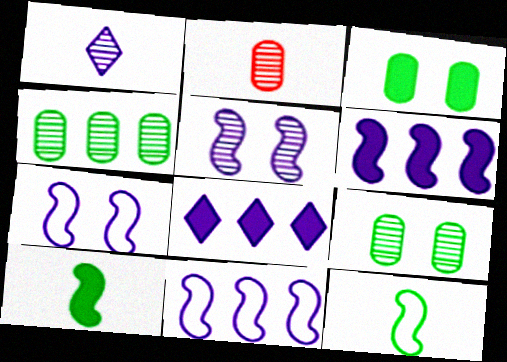[]